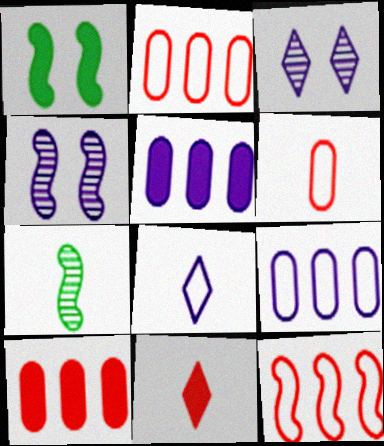[[1, 5, 11], 
[4, 5, 8]]